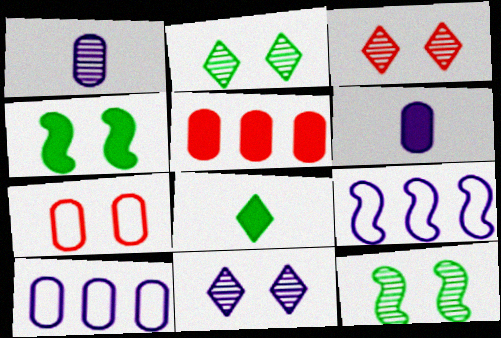[[2, 3, 11], 
[4, 7, 11], 
[6, 9, 11]]